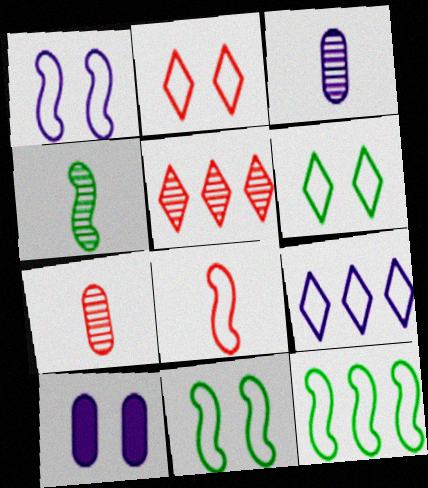[[1, 8, 12]]